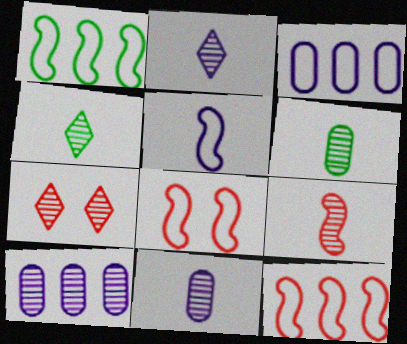[[1, 5, 8], 
[2, 6, 9], 
[4, 9, 11]]